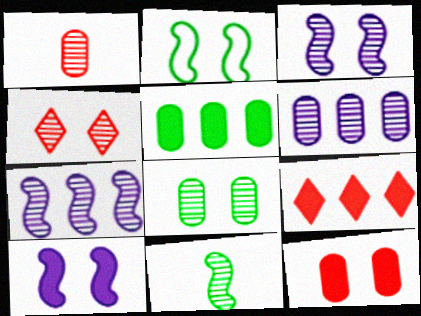[[1, 6, 8], 
[3, 4, 8], 
[4, 6, 11]]